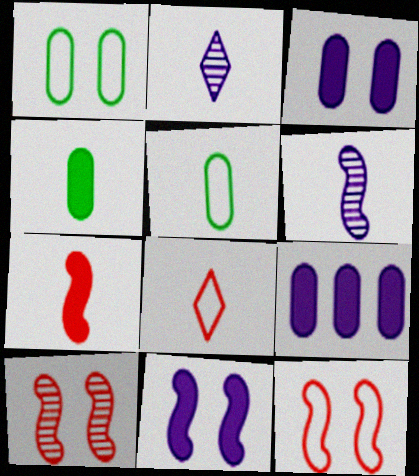[[2, 5, 7], 
[4, 6, 8]]